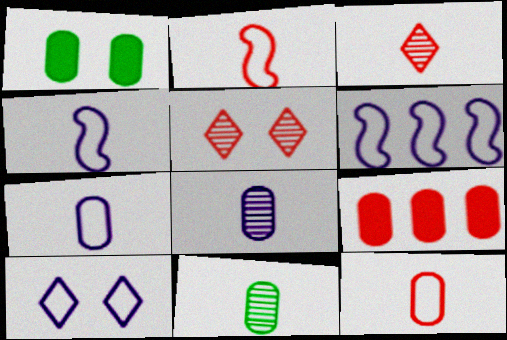[[1, 3, 6], 
[2, 5, 9], 
[6, 7, 10]]